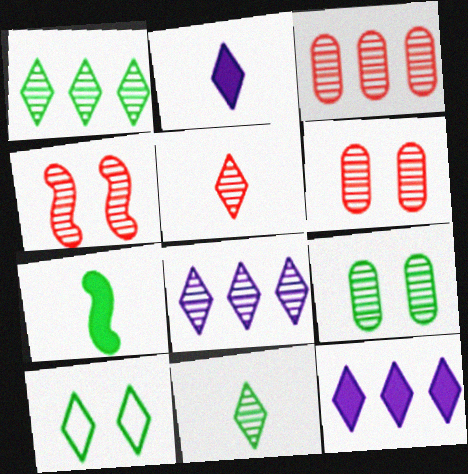[[3, 4, 5], 
[5, 10, 12]]